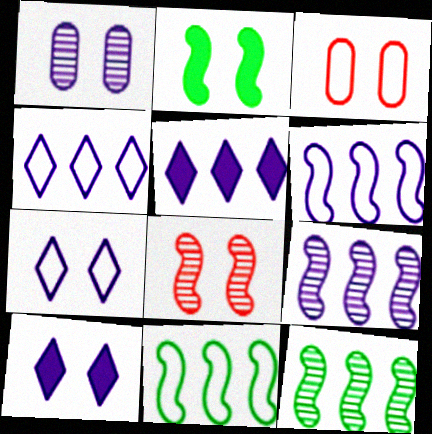[]